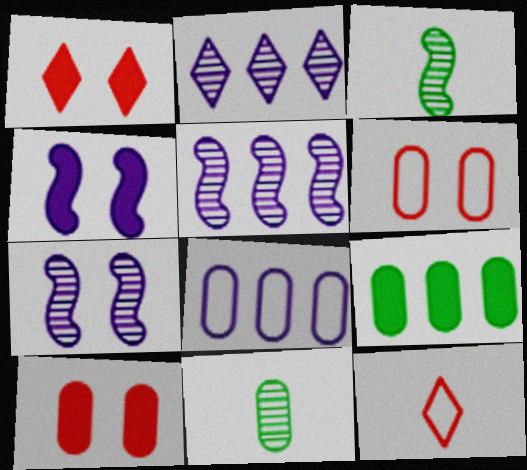[[1, 3, 8], 
[7, 9, 12], 
[8, 10, 11]]